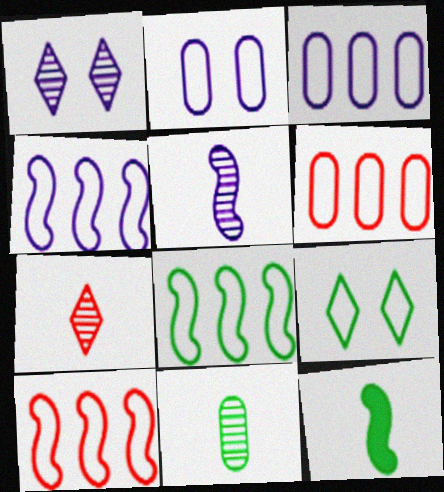[[1, 6, 12], 
[4, 8, 10], 
[5, 7, 11]]